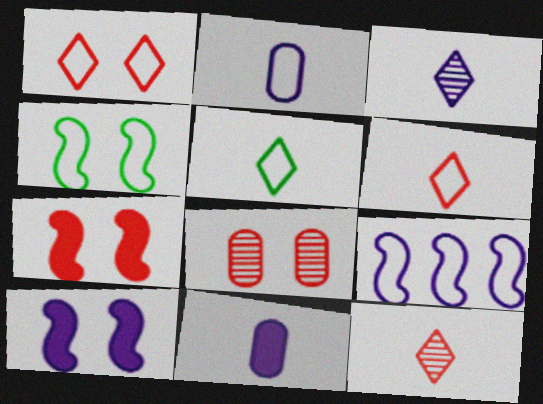[[1, 7, 8]]